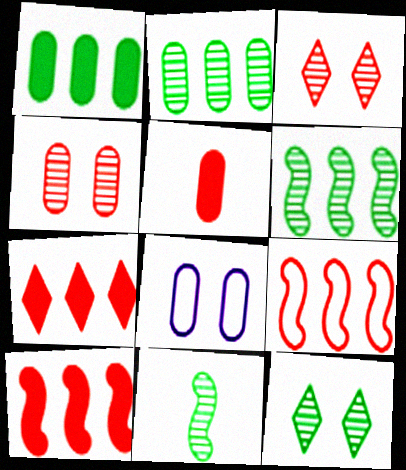[[2, 5, 8], 
[2, 11, 12], 
[3, 5, 9], 
[7, 8, 11]]